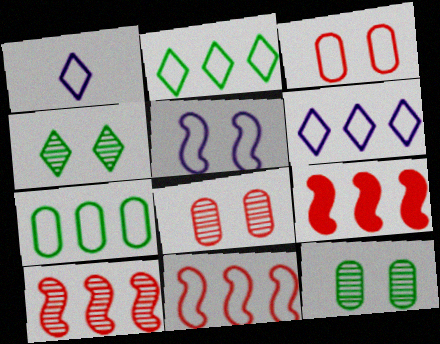[[1, 9, 12], 
[6, 7, 11], 
[9, 10, 11]]